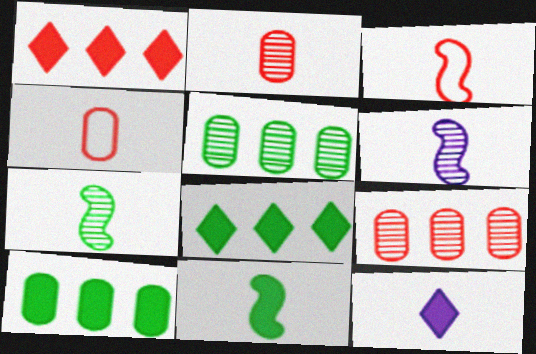[[3, 6, 11], 
[4, 7, 12]]